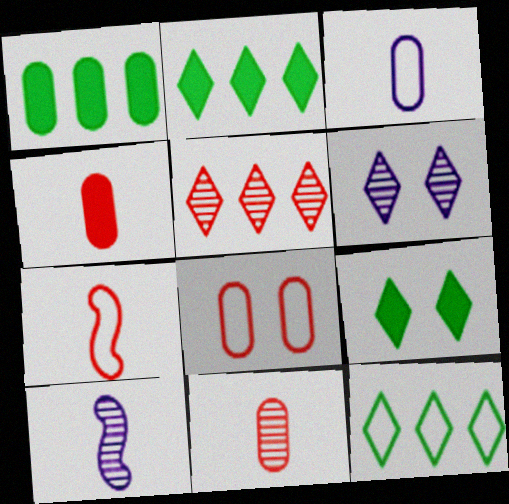[[1, 6, 7], 
[2, 8, 10]]